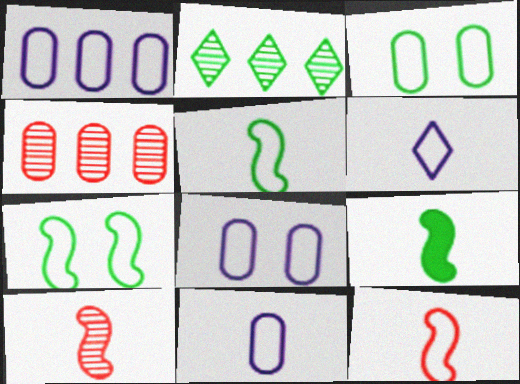[[1, 8, 11], 
[2, 3, 9]]